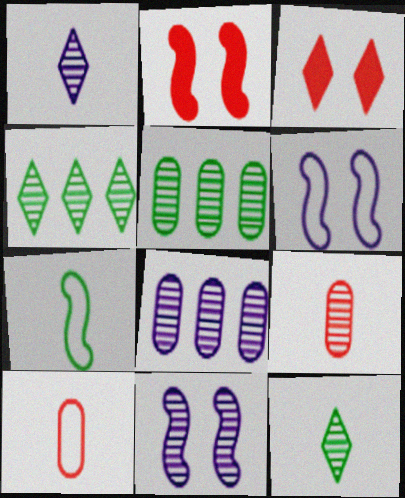[[1, 8, 11], 
[3, 7, 8], 
[4, 9, 11]]